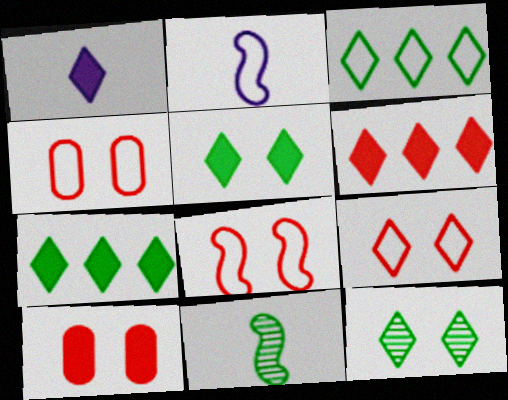[[1, 5, 6], 
[2, 3, 4], 
[4, 8, 9]]